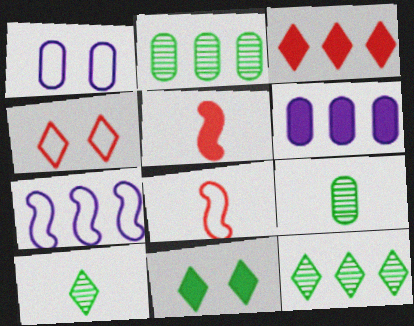[[1, 5, 12], 
[2, 3, 7], 
[5, 6, 11]]